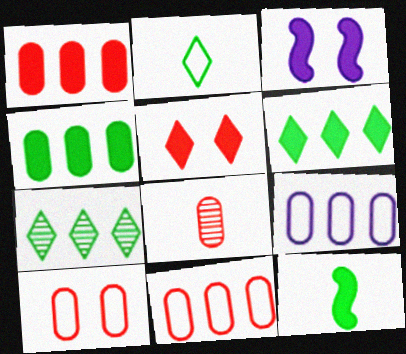[[1, 8, 10]]